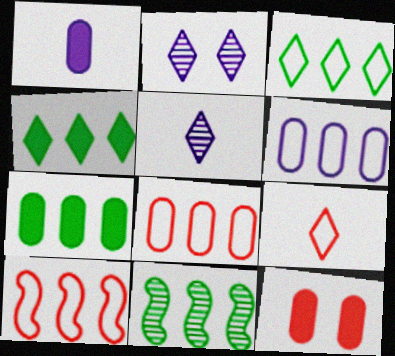[[1, 7, 12], 
[2, 4, 9], 
[3, 6, 10], 
[3, 7, 11]]